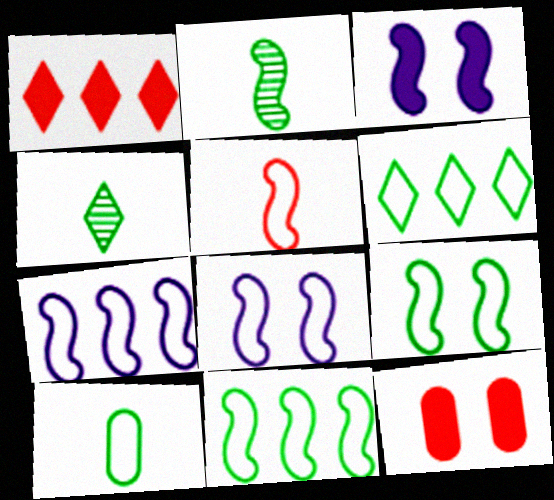[[4, 7, 12], 
[5, 7, 9], 
[5, 8, 11], 
[6, 9, 10]]